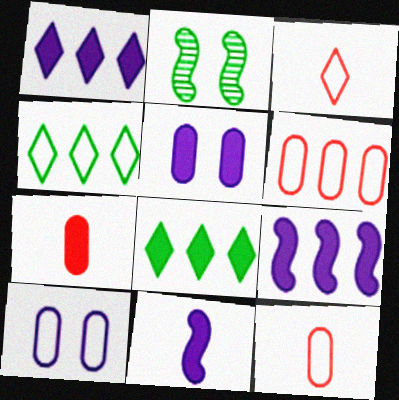[[1, 2, 12], 
[1, 5, 11]]